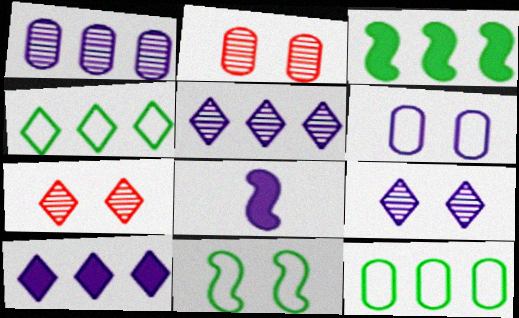[[2, 4, 8], 
[5, 6, 8], 
[7, 8, 12]]